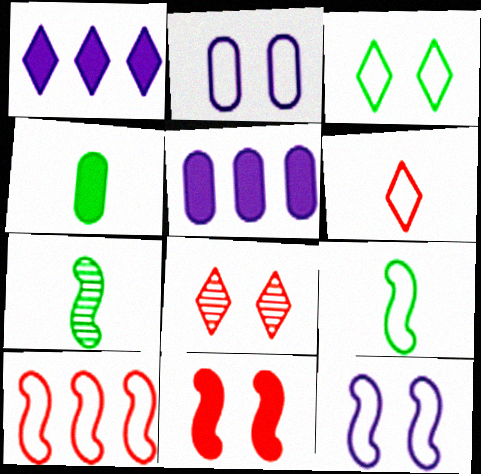[[1, 4, 11], 
[5, 8, 9], 
[9, 10, 12]]